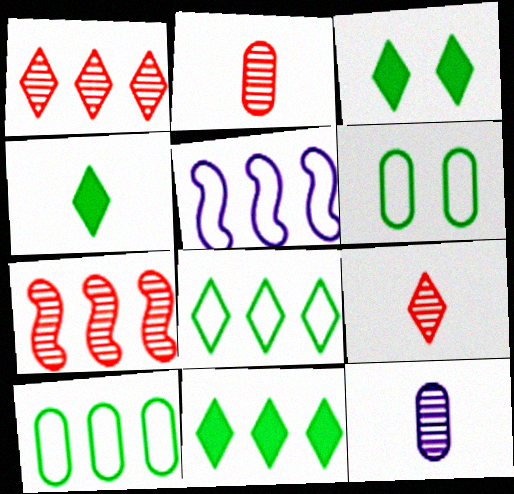[[2, 3, 5], 
[3, 4, 11]]